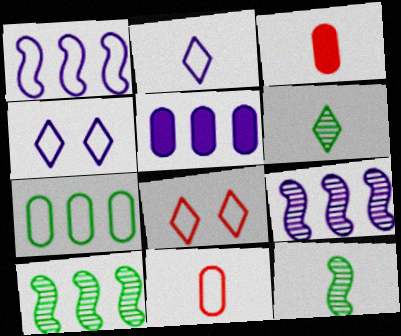[[2, 3, 12], 
[3, 4, 10], 
[5, 8, 12]]